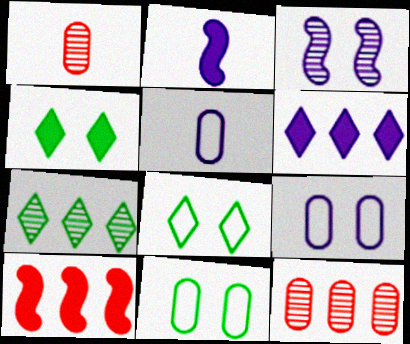[[1, 3, 7], 
[2, 8, 12], 
[3, 5, 6]]